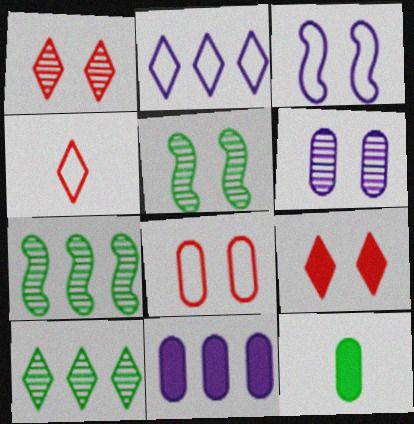[[1, 5, 6], 
[4, 5, 11]]